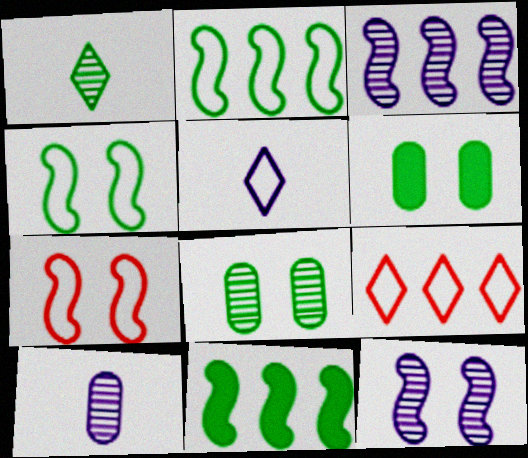[[1, 2, 6]]